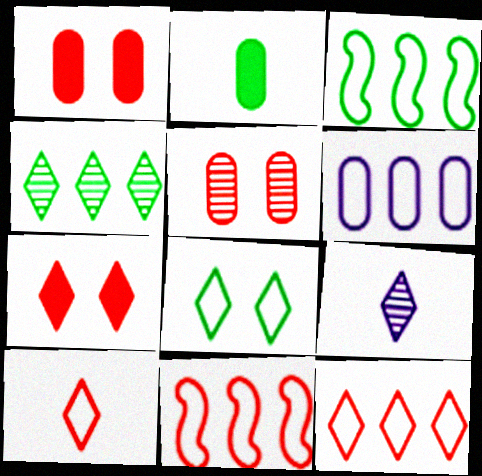[[1, 3, 9], 
[2, 5, 6], 
[3, 6, 12]]